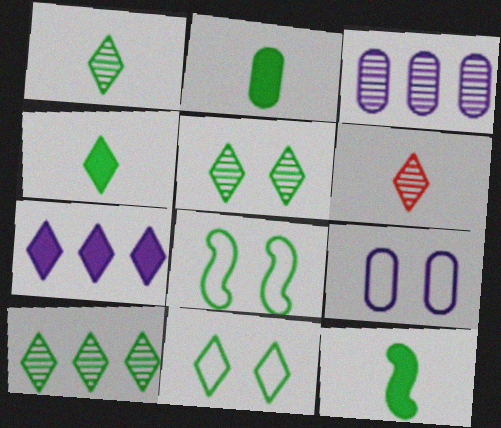[[1, 5, 10], 
[2, 4, 12], 
[2, 8, 10], 
[4, 10, 11], 
[6, 7, 11]]